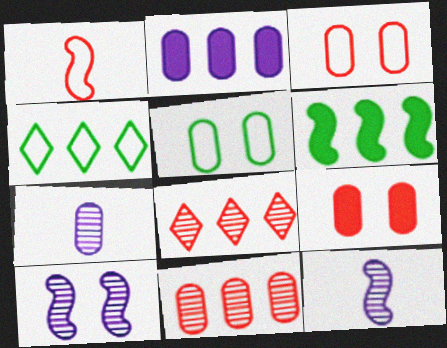[[1, 6, 10], 
[1, 8, 9], 
[4, 9, 12]]